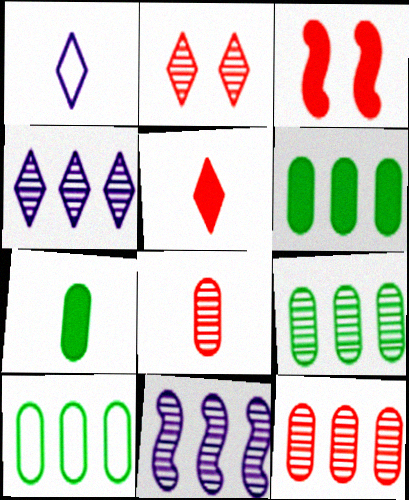[[1, 3, 9], 
[6, 9, 10]]